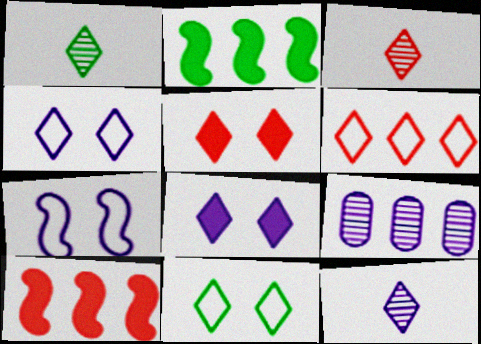[[1, 3, 12], 
[1, 6, 8], 
[2, 6, 9], 
[3, 5, 6]]